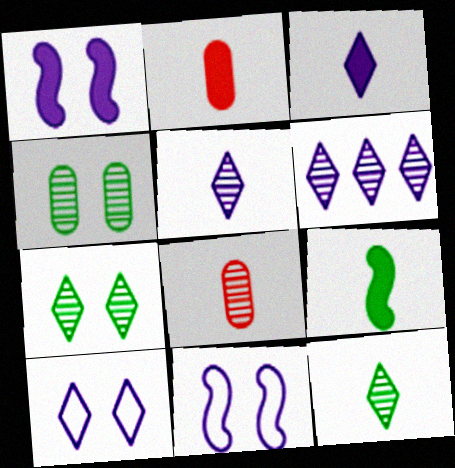[[2, 3, 9], 
[3, 6, 10]]